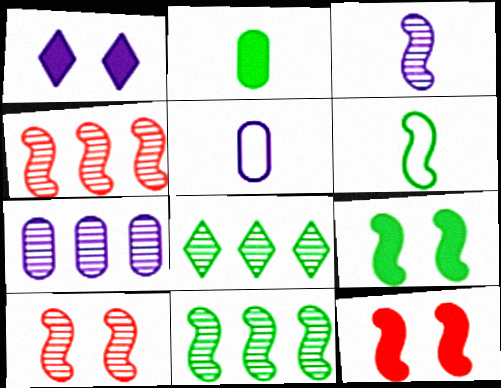[[3, 10, 11], 
[4, 7, 8], 
[5, 8, 12], 
[6, 9, 11]]